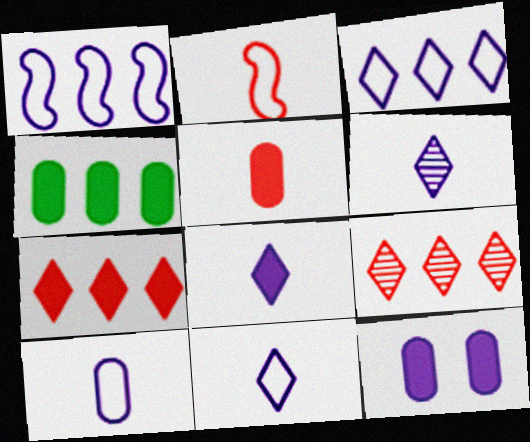[[1, 4, 9], 
[1, 6, 12], 
[4, 5, 12], 
[6, 8, 11]]